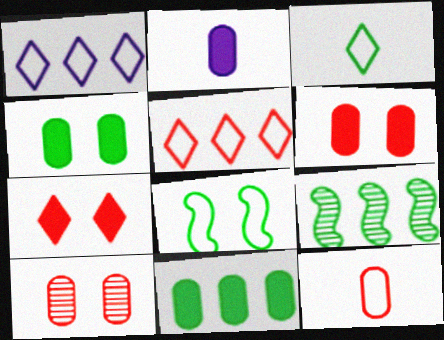[[1, 8, 12], 
[2, 6, 11], 
[3, 4, 9]]